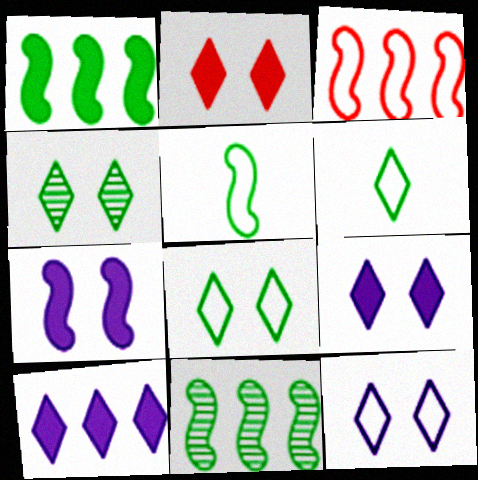[[2, 4, 12]]